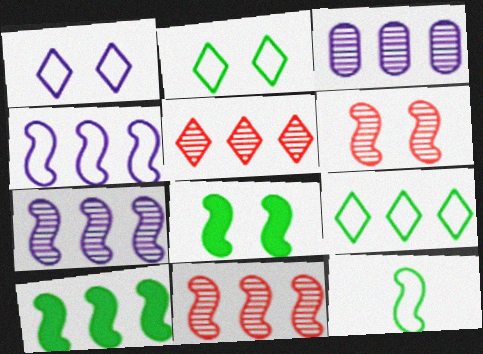[[4, 10, 11]]